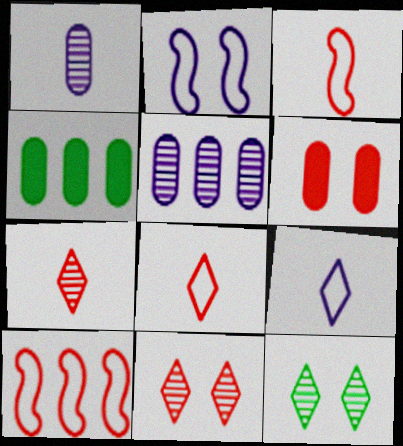[[2, 4, 7], 
[2, 6, 12], 
[6, 7, 10]]